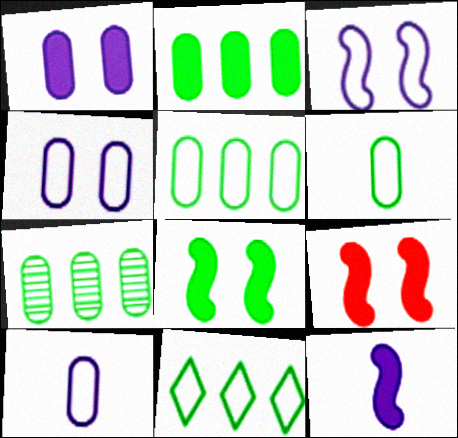[[2, 5, 7]]